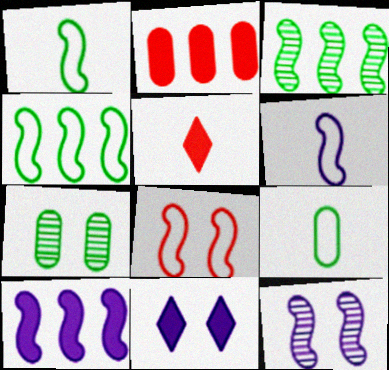[[4, 6, 8], 
[6, 10, 12], 
[7, 8, 11]]